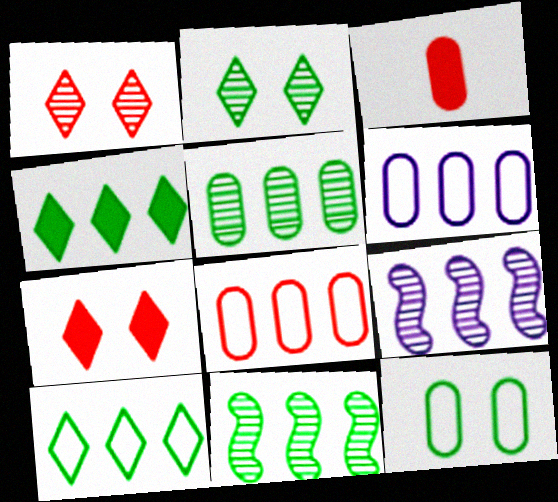[[4, 8, 9]]